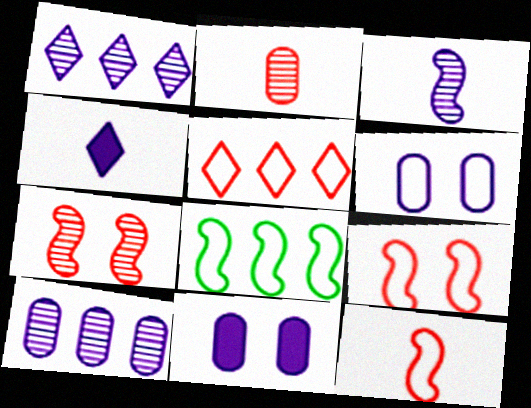[]